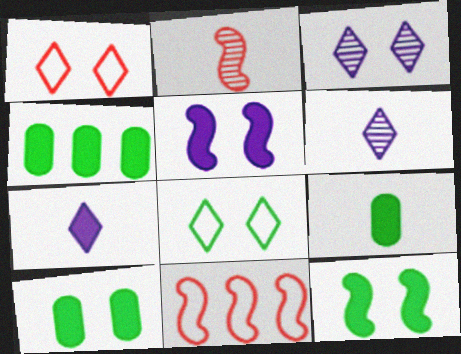[[3, 9, 11], 
[4, 9, 10], 
[6, 10, 11]]